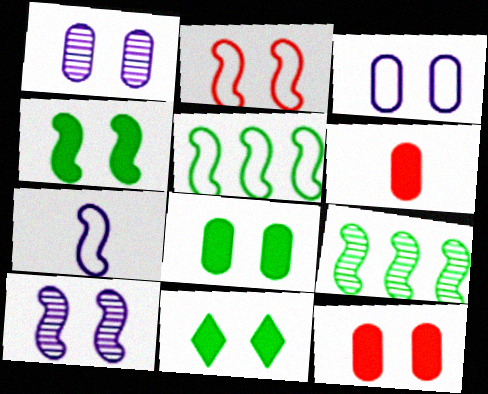[[1, 2, 11], 
[2, 4, 10], 
[2, 5, 7], 
[4, 8, 11]]